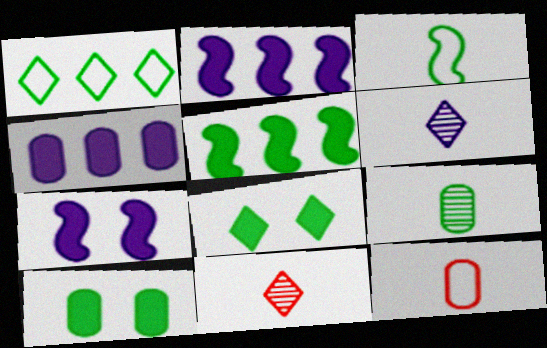[]